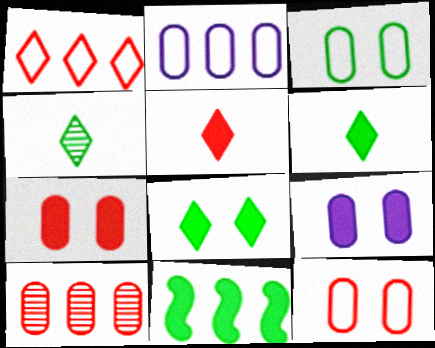[[3, 4, 11], 
[5, 9, 11]]